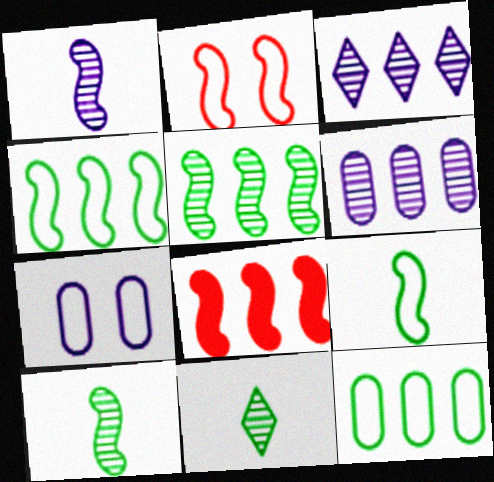[[3, 8, 12], 
[7, 8, 11]]